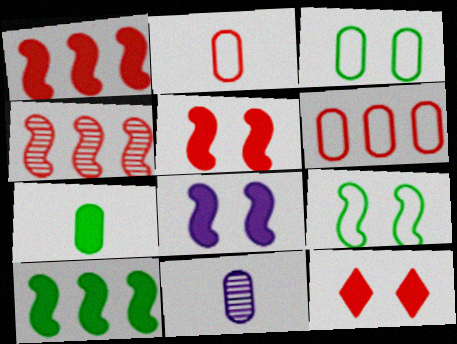[[2, 4, 12], 
[2, 7, 11]]